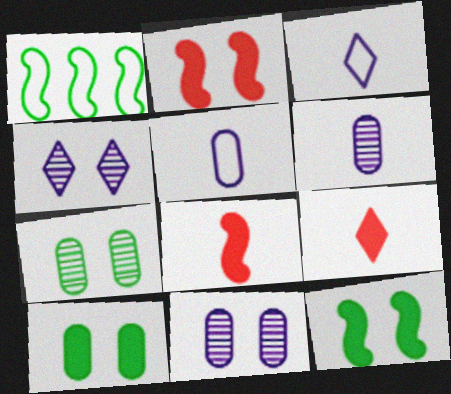[[1, 9, 11]]